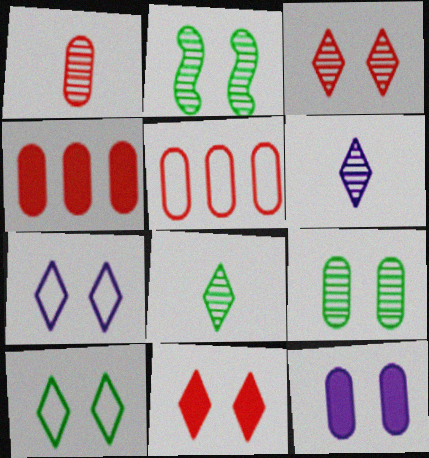[]